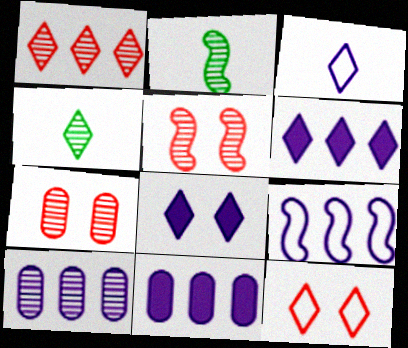[[2, 11, 12], 
[4, 5, 10], 
[4, 6, 12], 
[6, 9, 10]]